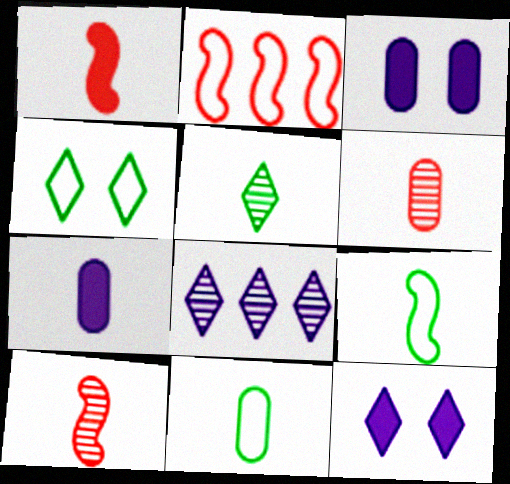[[2, 3, 5], 
[6, 7, 11]]